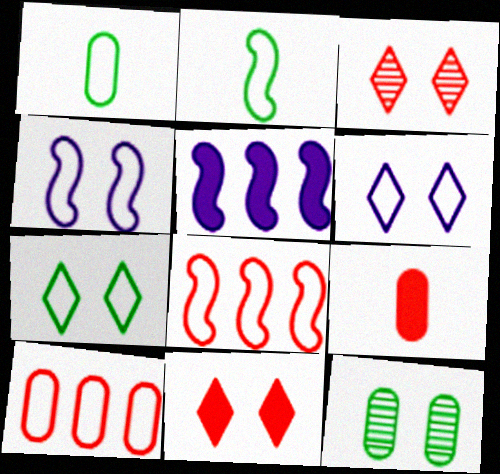[[1, 3, 5], 
[1, 6, 8], 
[2, 4, 8], 
[2, 6, 10], 
[3, 8, 9], 
[4, 11, 12]]